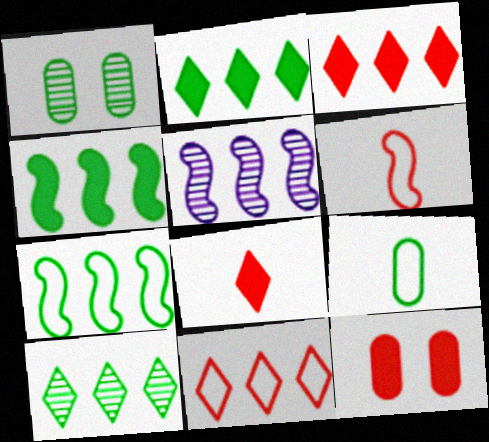[]